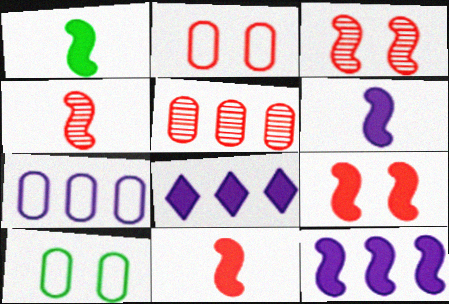[[1, 6, 11], 
[1, 9, 12], 
[4, 8, 10]]